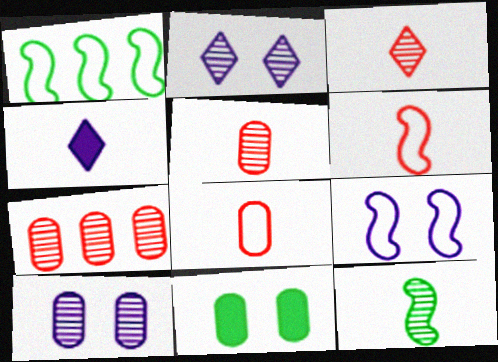[[1, 6, 9], 
[2, 7, 12], 
[4, 8, 12]]